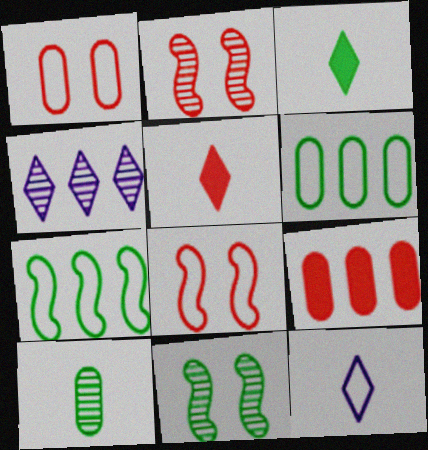[[1, 7, 12], 
[2, 4, 10], 
[3, 6, 11], 
[4, 7, 9], 
[6, 8, 12], 
[9, 11, 12]]